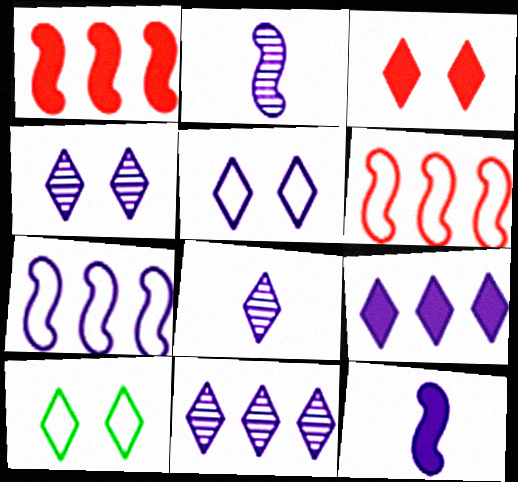[[3, 4, 10], 
[4, 8, 11], 
[5, 8, 9]]